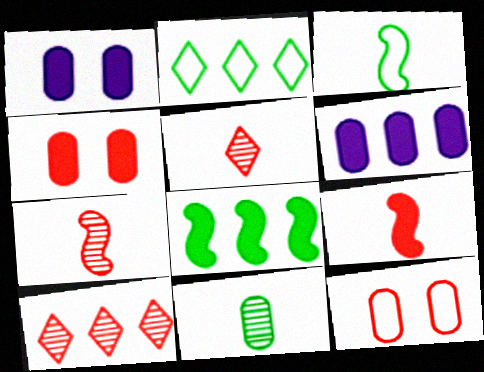[[1, 2, 7], 
[1, 3, 10], 
[6, 11, 12], 
[9, 10, 12]]